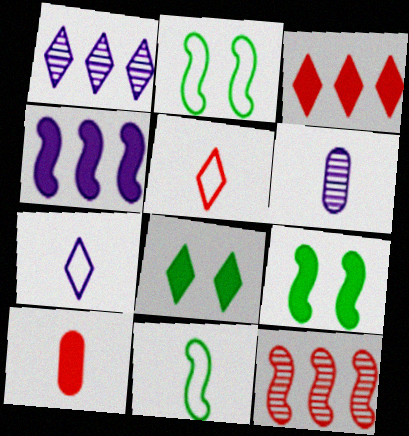[[1, 2, 10], 
[1, 5, 8], 
[2, 3, 6], 
[4, 8, 10]]